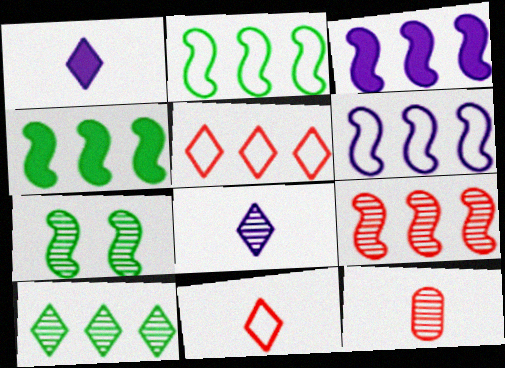[[2, 3, 9], 
[4, 6, 9]]